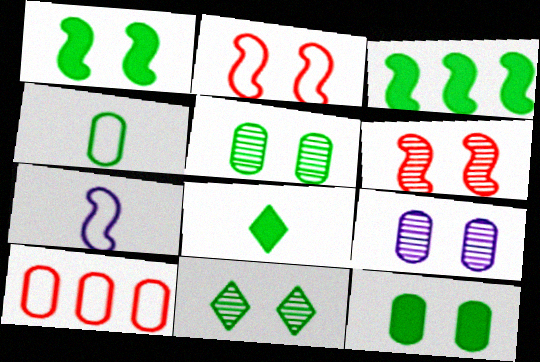[[3, 4, 11], 
[3, 6, 7], 
[3, 8, 12], 
[6, 9, 11]]